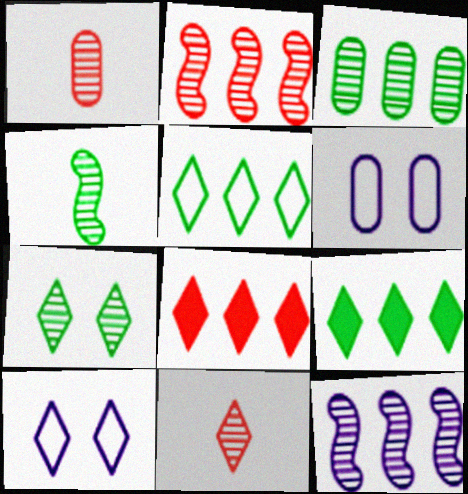[[1, 7, 12], 
[3, 4, 7], 
[4, 6, 8], 
[9, 10, 11]]